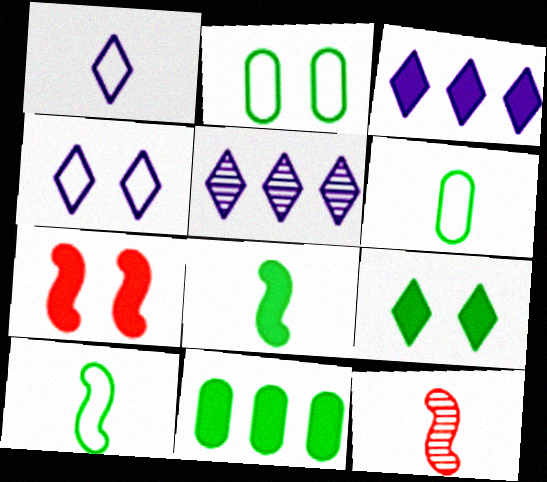[[2, 3, 12], 
[4, 11, 12], 
[5, 6, 7], 
[8, 9, 11]]